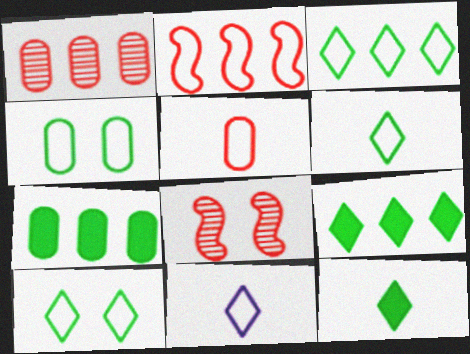[[2, 4, 11], 
[3, 6, 10], 
[7, 8, 11]]